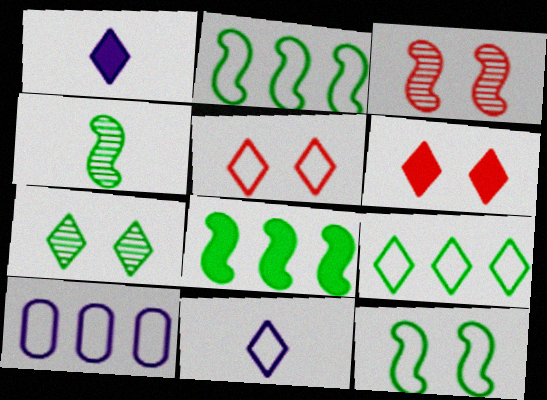[[4, 6, 10], 
[4, 8, 12], 
[5, 9, 11]]